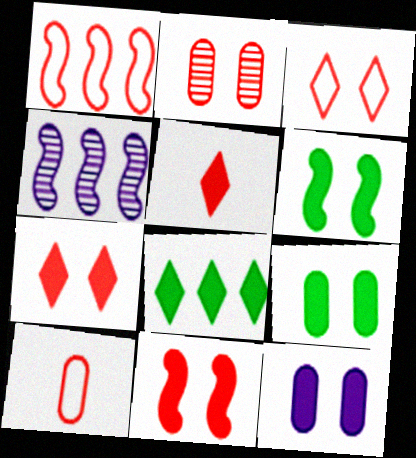[[1, 2, 5], 
[1, 3, 10], 
[2, 3, 11], 
[6, 7, 12]]